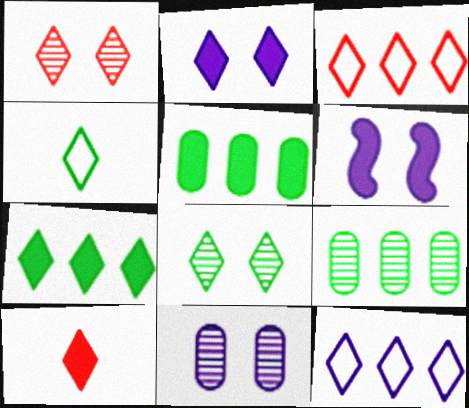[[1, 3, 10], 
[2, 7, 10], 
[4, 7, 8], 
[5, 6, 10], 
[8, 10, 12]]